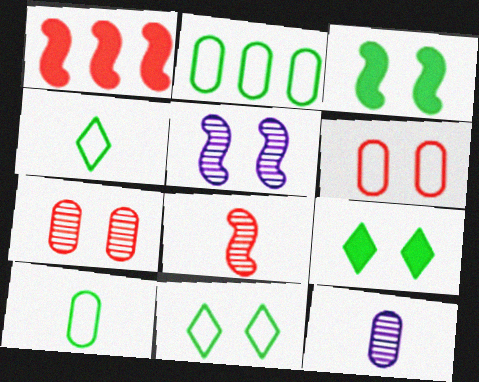[[1, 11, 12], 
[5, 6, 9]]